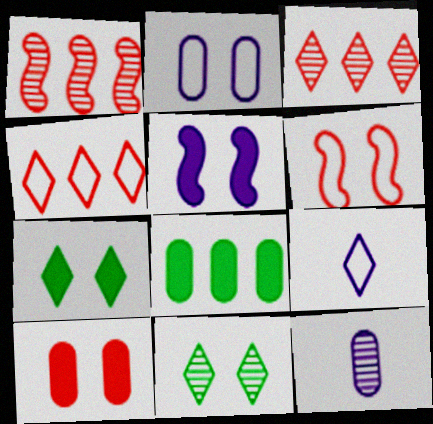[[1, 11, 12], 
[3, 7, 9], 
[5, 7, 10]]